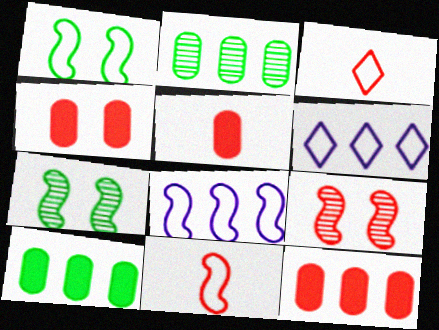[[1, 8, 11], 
[3, 9, 12], 
[4, 5, 12], 
[5, 6, 7]]